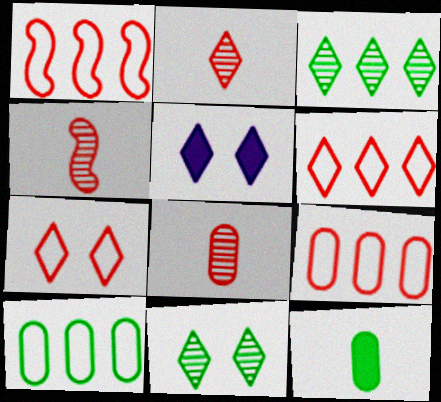[[1, 6, 9], 
[2, 4, 8], 
[4, 5, 10], 
[5, 7, 11]]